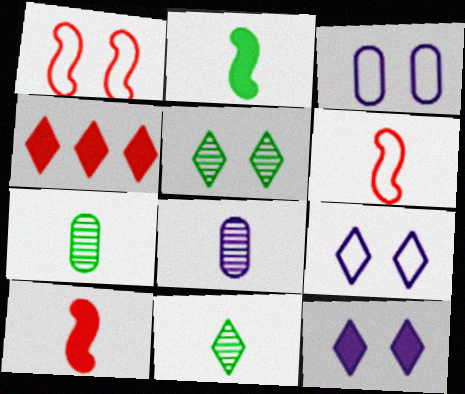[[4, 9, 11]]